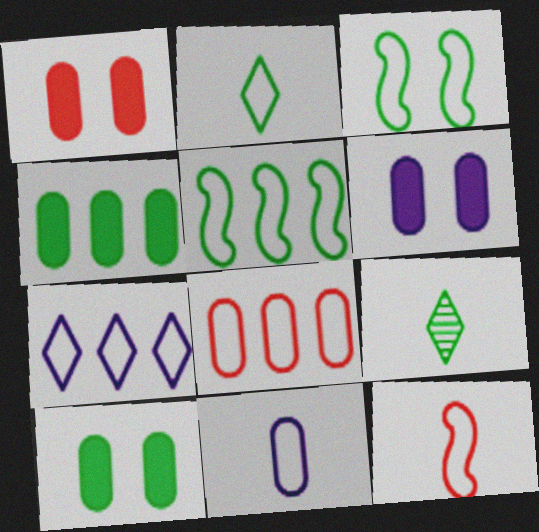[[1, 6, 10], 
[2, 11, 12], 
[3, 4, 9], 
[5, 7, 8], 
[5, 9, 10]]